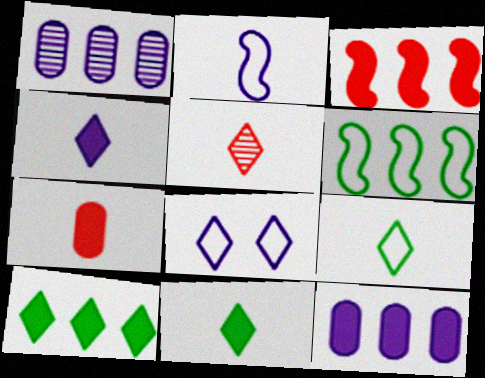[[3, 10, 12], 
[4, 5, 9], 
[5, 8, 10]]